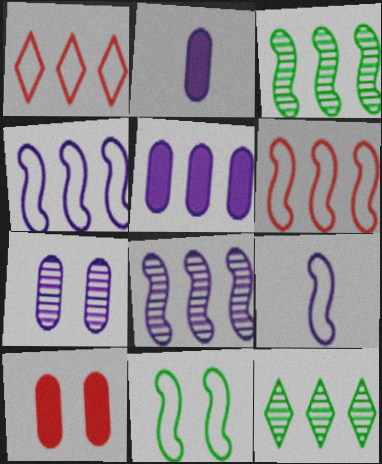[[1, 3, 5], 
[5, 6, 12], 
[6, 9, 11], 
[9, 10, 12]]